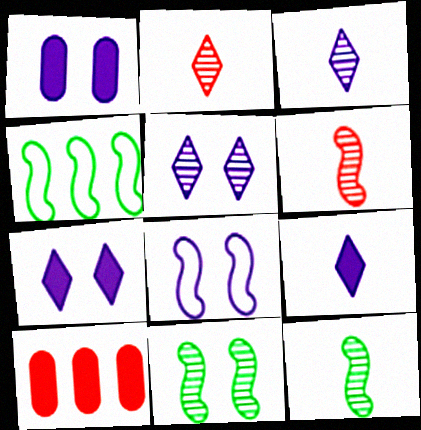[[1, 2, 4], 
[1, 5, 8]]